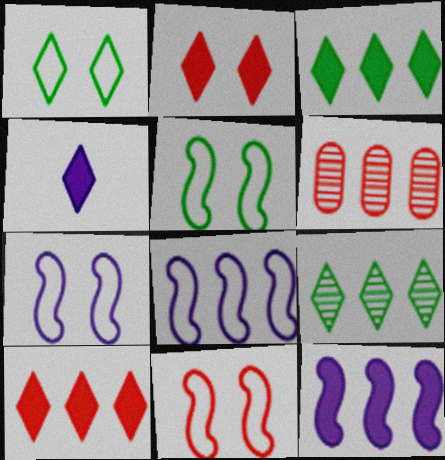[[2, 3, 4], 
[3, 6, 8], 
[4, 5, 6], 
[5, 7, 11]]